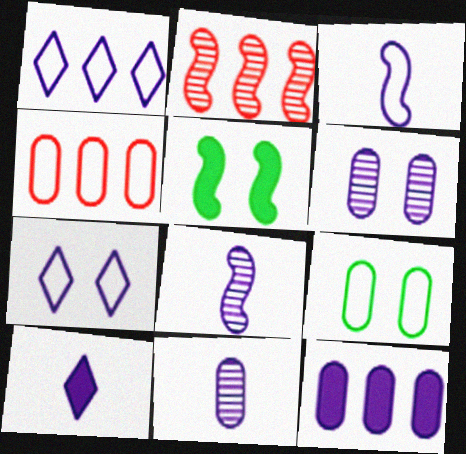[[2, 3, 5], 
[2, 9, 10], 
[3, 10, 11], 
[7, 8, 12]]